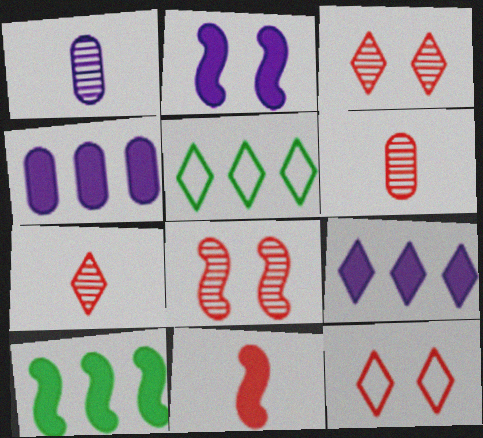[[1, 10, 12], 
[2, 5, 6], 
[2, 10, 11]]